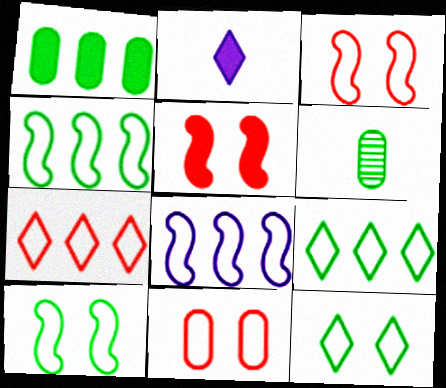[[1, 2, 5]]